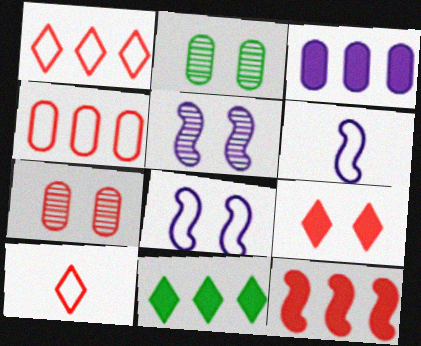[[2, 8, 9], 
[3, 11, 12], 
[6, 7, 11], 
[7, 10, 12]]